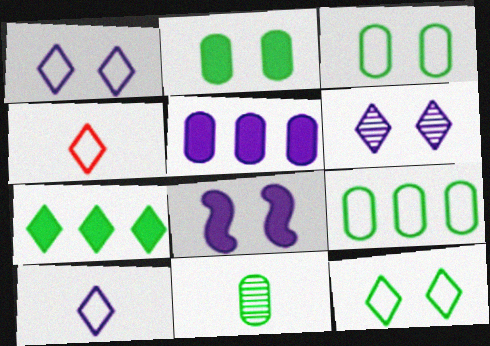[[2, 9, 11], 
[4, 6, 7]]